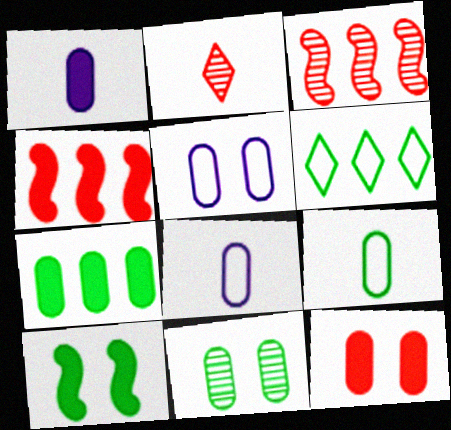[[1, 7, 12], 
[5, 11, 12], 
[7, 9, 11]]